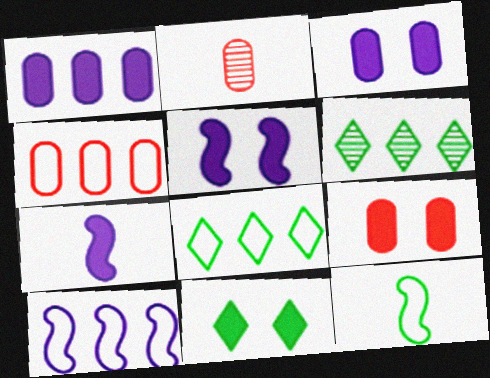[[2, 4, 9], 
[2, 5, 8], 
[2, 10, 11], 
[4, 8, 10], 
[5, 9, 11]]